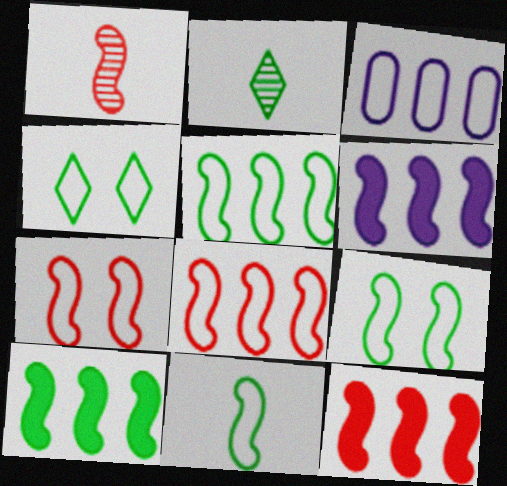[[1, 6, 9], 
[1, 7, 12], 
[5, 9, 11], 
[6, 10, 12]]